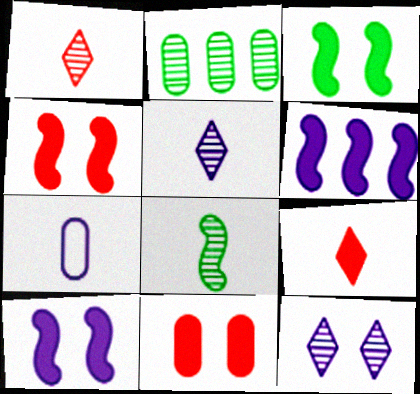[[2, 7, 11], 
[3, 4, 10], 
[6, 7, 12], 
[7, 8, 9]]